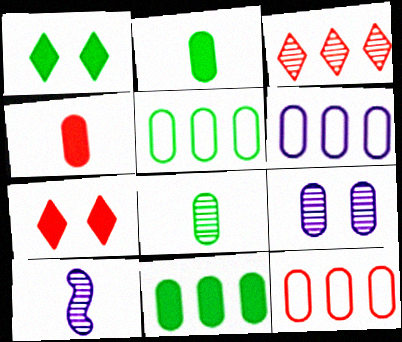[[1, 10, 12], 
[2, 9, 12], 
[4, 5, 9], 
[5, 6, 12], 
[5, 7, 10]]